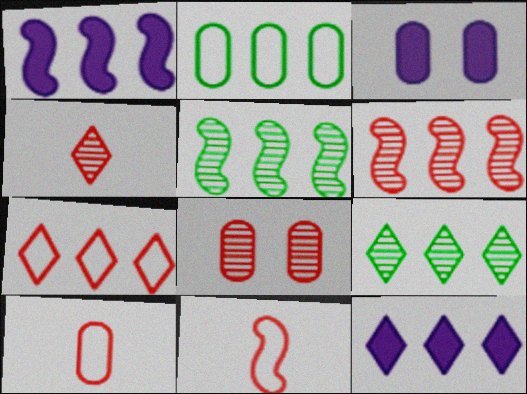[[2, 6, 12], 
[3, 9, 11], 
[4, 6, 8], 
[7, 9, 12]]